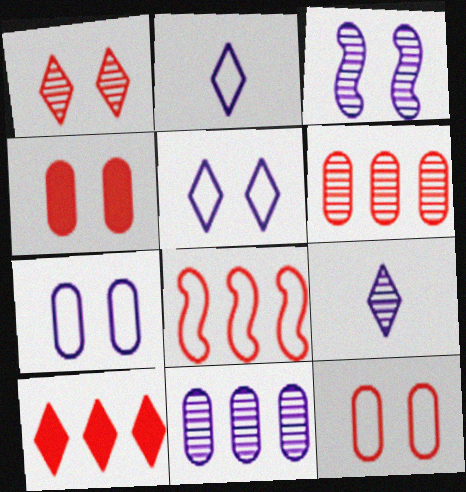[[3, 9, 11], 
[6, 8, 10]]